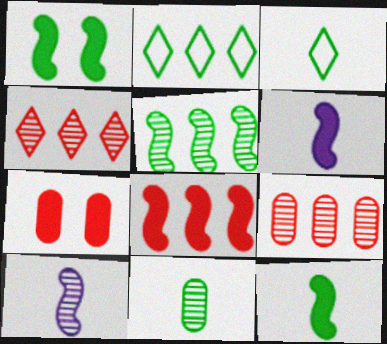[[1, 2, 11], 
[1, 6, 8], 
[2, 7, 10], 
[3, 11, 12]]